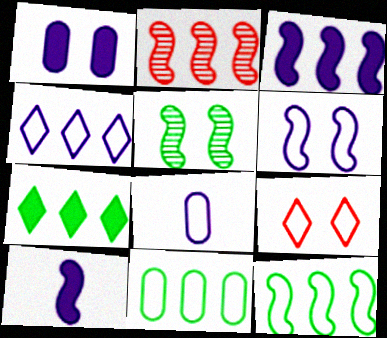[[1, 5, 9], 
[2, 3, 12], 
[4, 6, 8], 
[8, 9, 12]]